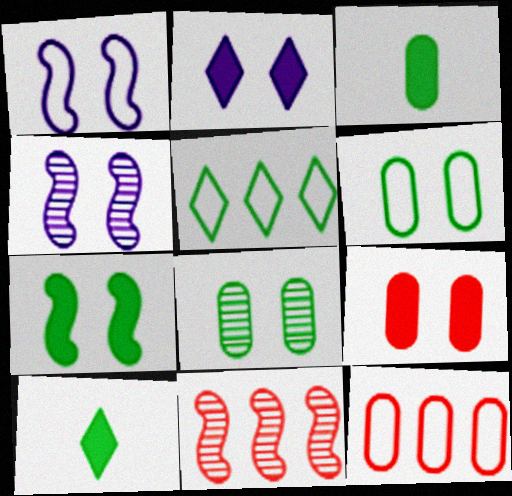[[2, 7, 9], 
[4, 10, 12]]